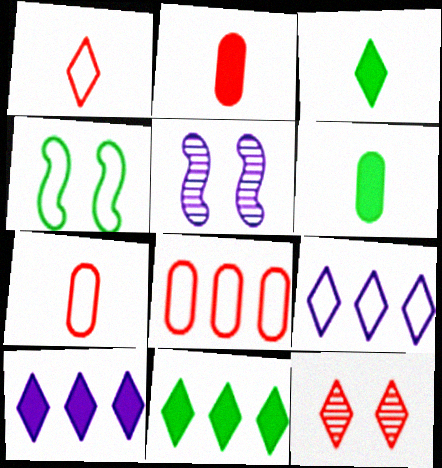[[3, 5, 8], 
[3, 9, 12], 
[4, 7, 9], 
[5, 7, 11]]